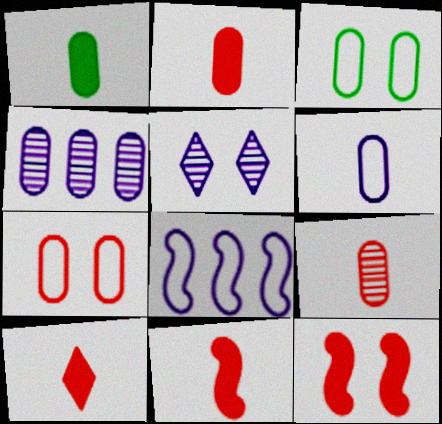[[1, 4, 7], 
[1, 6, 9], 
[2, 3, 4], 
[2, 10, 11], 
[3, 5, 12]]